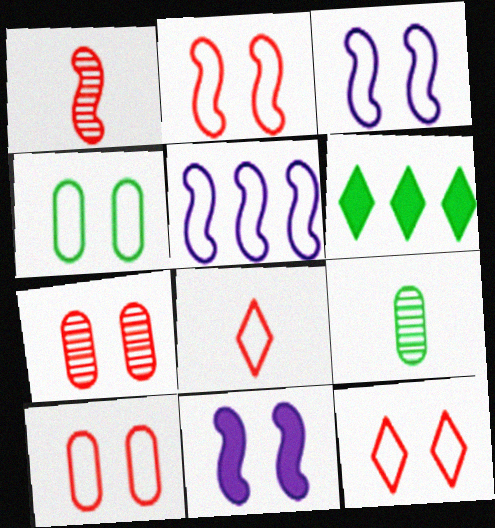[[2, 10, 12], 
[3, 4, 12], 
[4, 5, 8]]